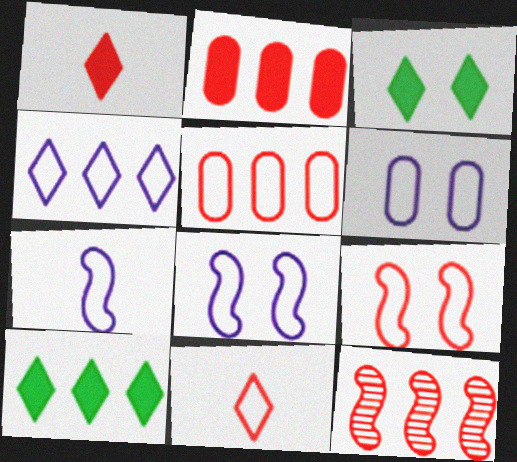[[4, 6, 7], 
[5, 9, 11]]